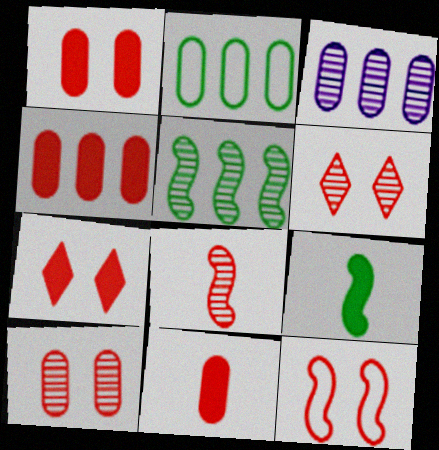[[1, 4, 11], 
[1, 6, 12], 
[2, 3, 4], 
[7, 10, 12]]